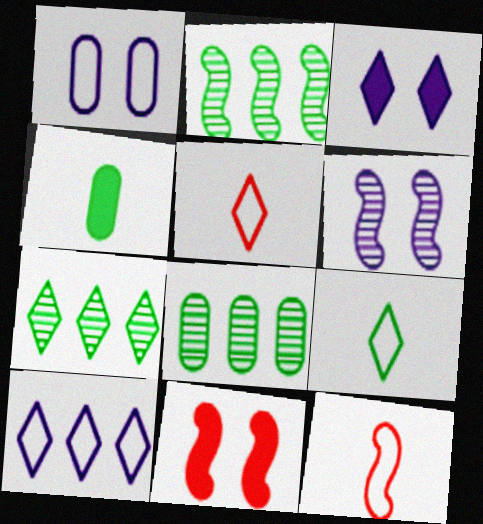[[1, 3, 6], 
[2, 7, 8], 
[3, 5, 7], 
[3, 8, 12]]